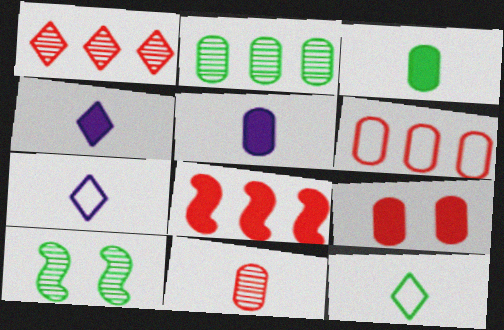[[1, 6, 8], 
[4, 6, 10], 
[6, 9, 11]]